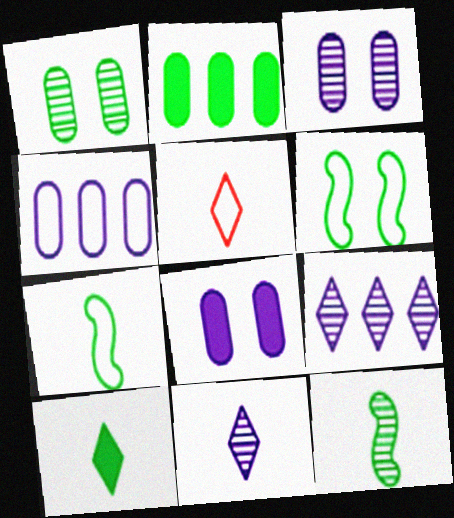[[4, 5, 6], 
[5, 10, 11]]